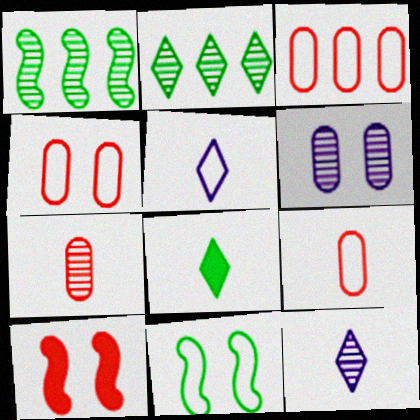[[3, 4, 9], 
[3, 5, 11]]